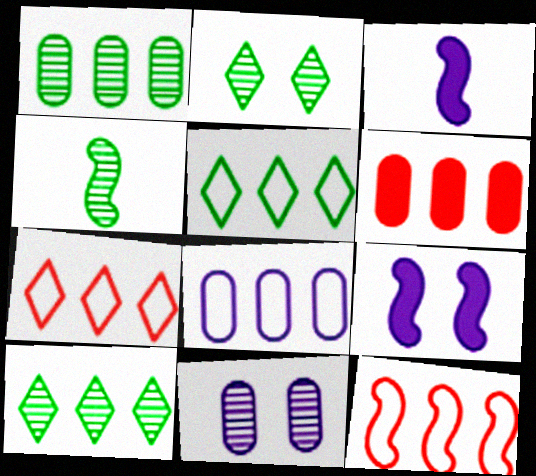[[1, 2, 4], 
[1, 6, 8], 
[4, 9, 12], 
[5, 8, 12]]